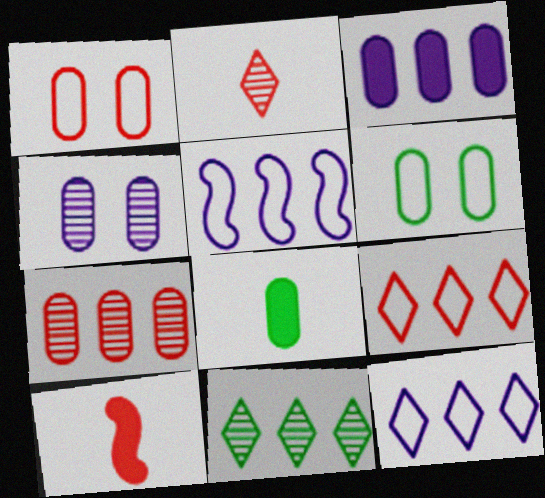[]